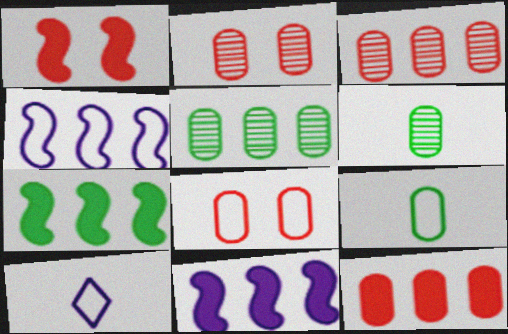[[1, 5, 10], 
[2, 7, 10]]